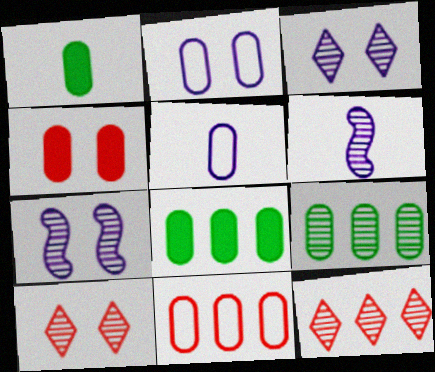[[4, 5, 9], 
[6, 9, 10]]